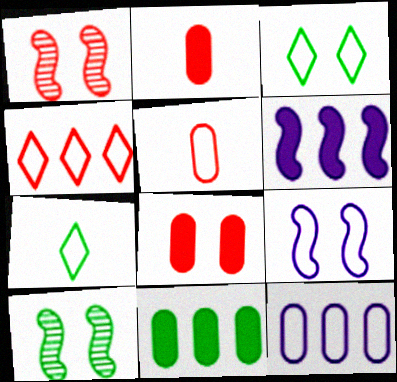[[1, 2, 4], 
[7, 10, 11]]